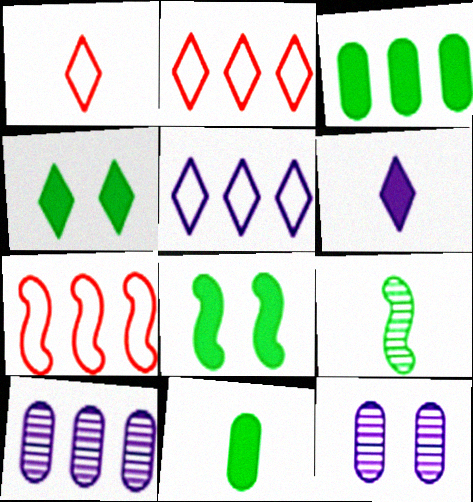[[1, 8, 10]]